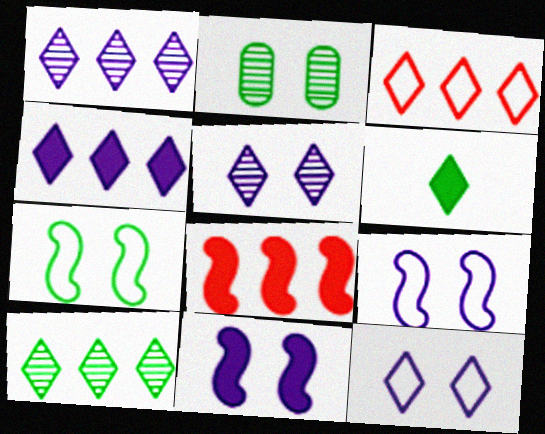[[3, 4, 10], 
[3, 5, 6]]